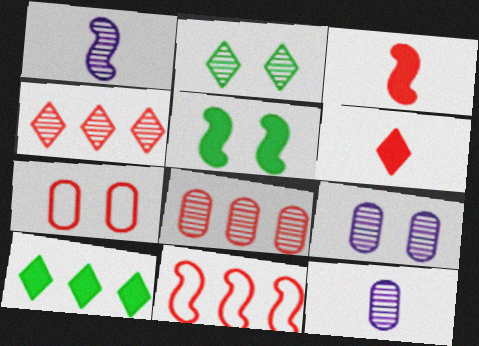[[1, 2, 8], 
[1, 5, 11], 
[1, 7, 10], 
[3, 4, 7]]